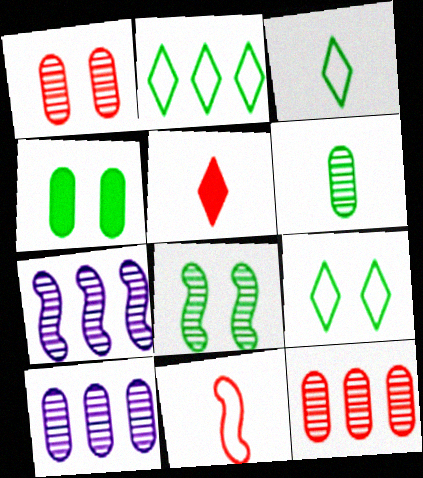[[1, 6, 10], 
[2, 3, 9], 
[4, 8, 9]]